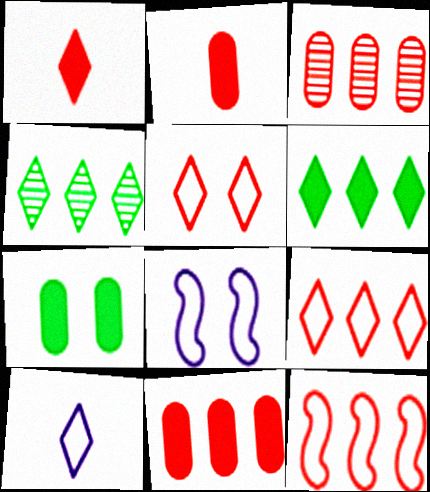[[2, 4, 8]]